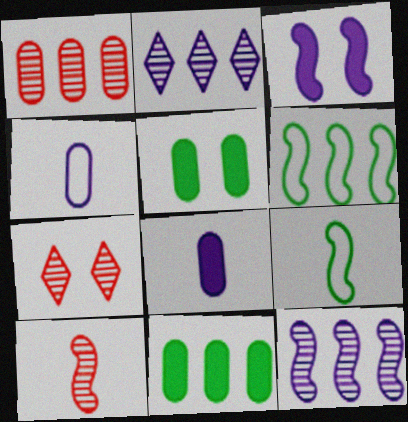[[1, 4, 5], 
[1, 7, 10], 
[2, 3, 4], 
[3, 6, 10], 
[6, 7, 8]]